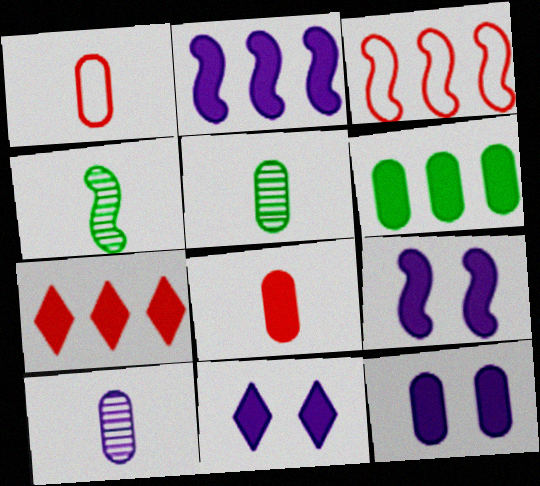[[2, 6, 7], 
[3, 4, 9], 
[3, 5, 11], 
[6, 8, 12], 
[9, 11, 12]]